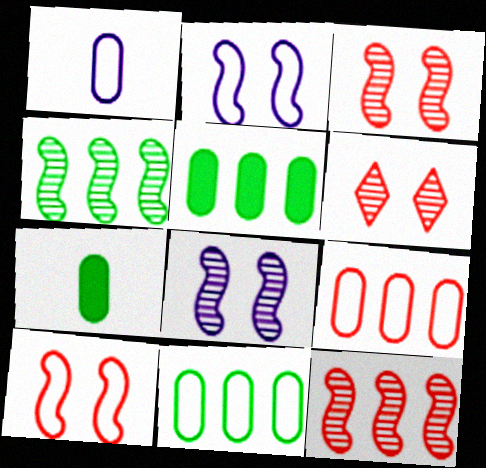[]